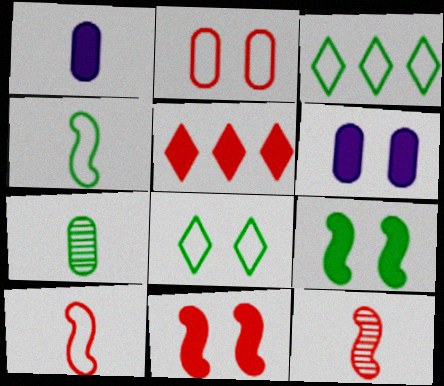[[1, 5, 9], 
[2, 5, 12], 
[3, 6, 12], 
[3, 7, 9]]